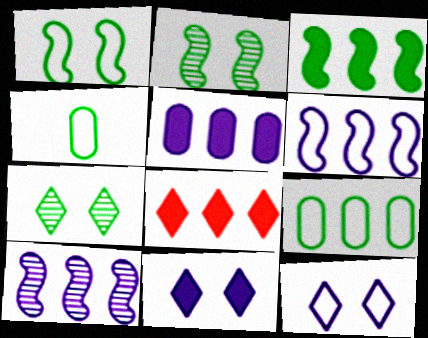[[3, 4, 7], 
[3, 5, 8], 
[8, 9, 10]]